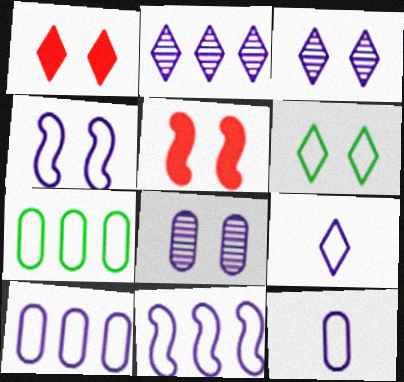[[1, 3, 6], 
[4, 9, 10], 
[5, 6, 8]]